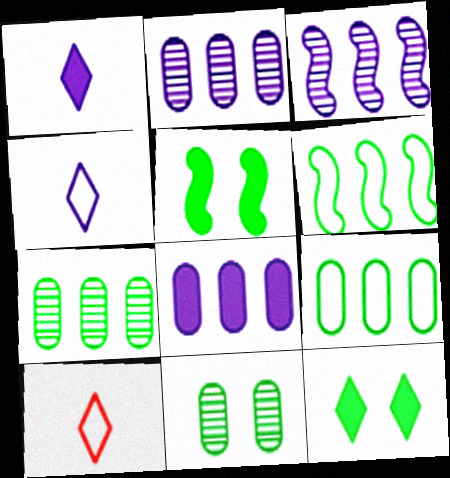[[2, 5, 10]]